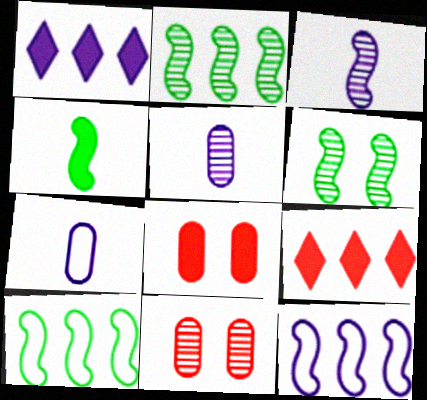[[1, 4, 8], 
[4, 6, 10], 
[6, 7, 9]]